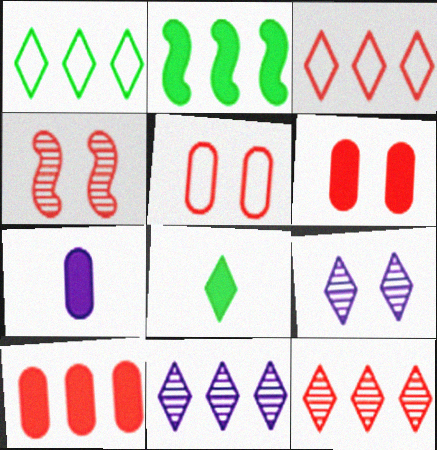[[1, 4, 7], 
[3, 8, 9]]